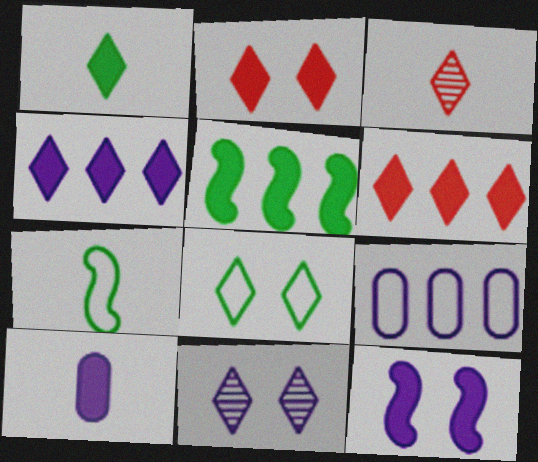[[1, 2, 4], 
[2, 5, 10], 
[2, 8, 11], 
[3, 4, 8], 
[3, 7, 10], 
[4, 10, 12]]